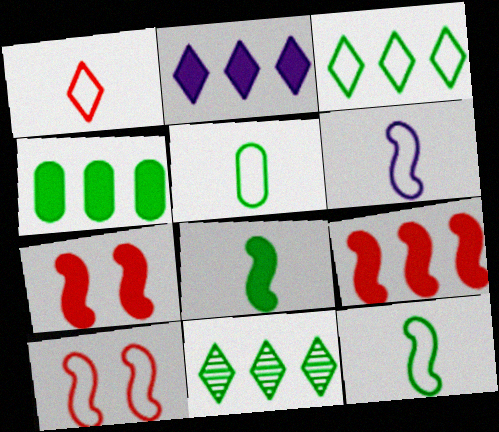[[1, 5, 6], 
[2, 4, 9]]